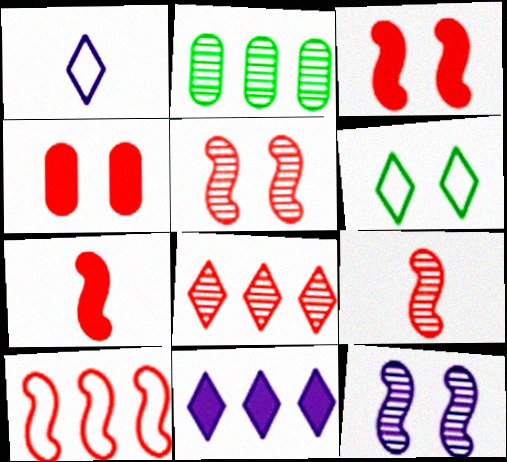[[1, 2, 3], 
[2, 10, 11], 
[3, 9, 10], 
[4, 6, 12], 
[5, 7, 10]]